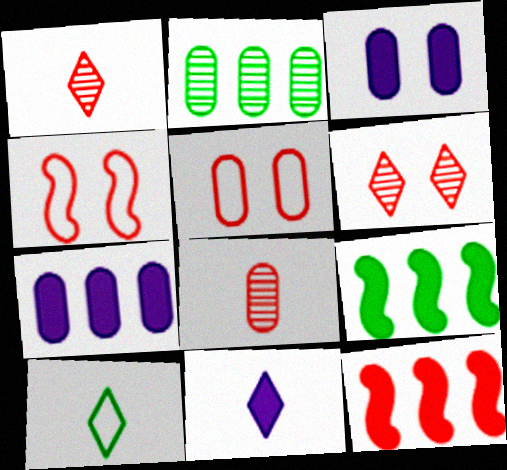[[1, 5, 12], 
[1, 10, 11], 
[2, 4, 11]]